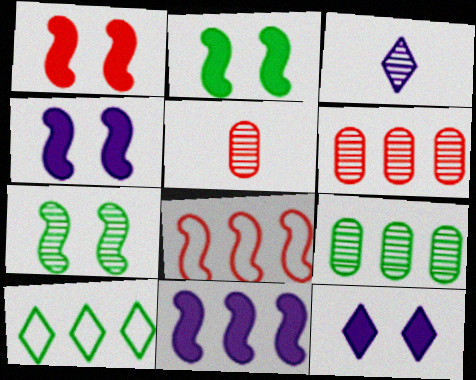[[1, 2, 4], 
[3, 6, 7], 
[4, 5, 10], 
[6, 10, 11]]